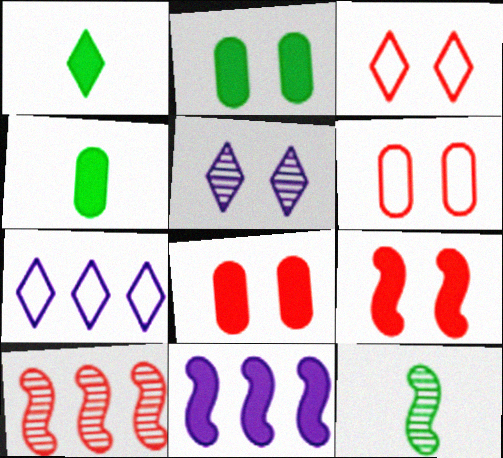[[1, 8, 11], 
[7, 8, 12]]